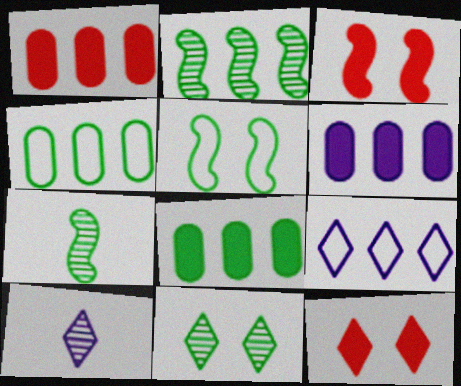[[1, 2, 9], 
[1, 5, 10], 
[1, 6, 8], 
[3, 4, 10]]